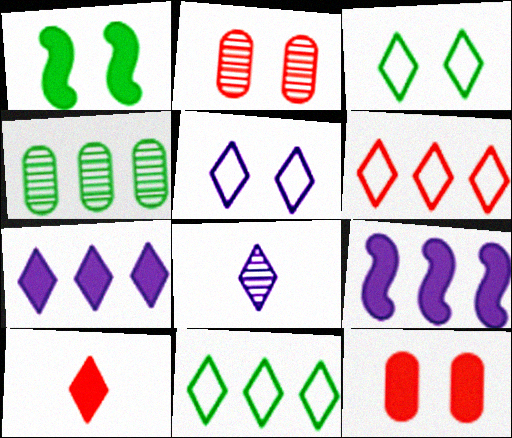[[1, 2, 5], 
[4, 6, 9], 
[5, 7, 8]]